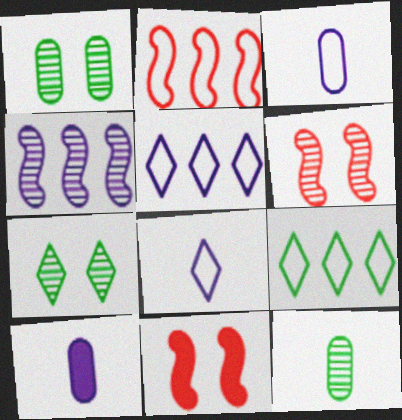[[2, 7, 10], 
[5, 11, 12], 
[6, 9, 10]]